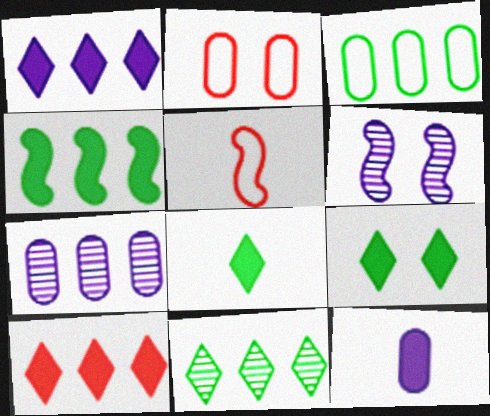[[2, 6, 9], 
[3, 4, 11], 
[4, 5, 6], 
[5, 7, 9]]